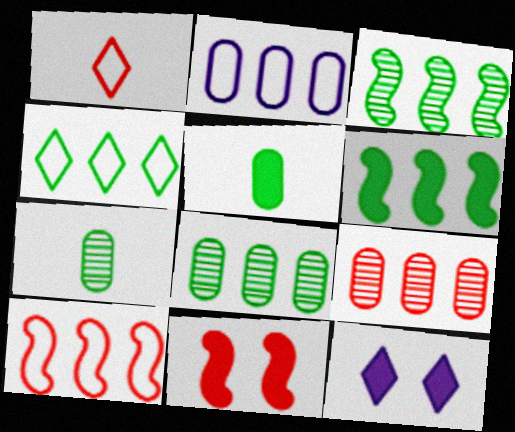[[1, 9, 11], 
[2, 4, 10], 
[4, 6, 8], 
[7, 10, 12]]